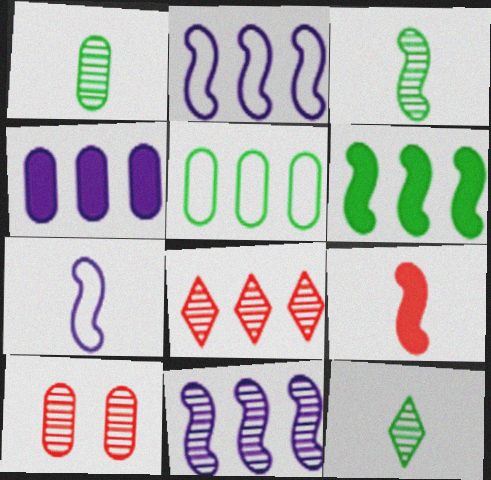[[1, 3, 12], 
[3, 7, 9], 
[10, 11, 12]]